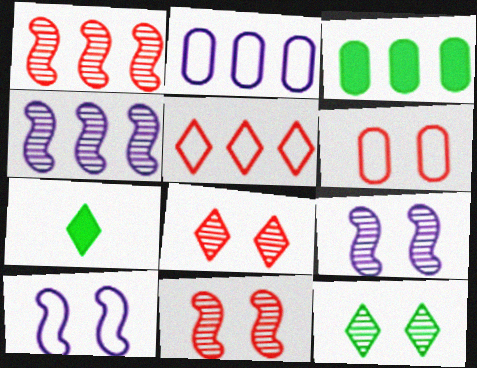[[2, 7, 11], 
[3, 4, 5], 
[4, 6, 7]]